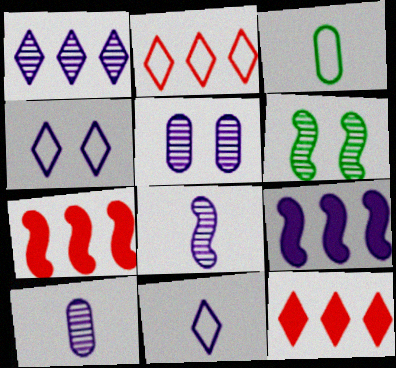[[1, 5, 8], 
[4, 9, 10], 
[5, 9, 11]]